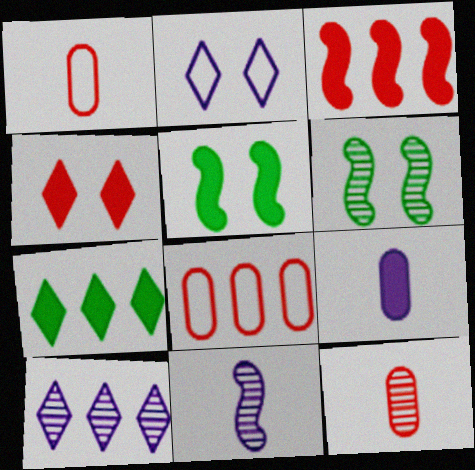[[1, 5, 10], 
[6, 10, 12]]